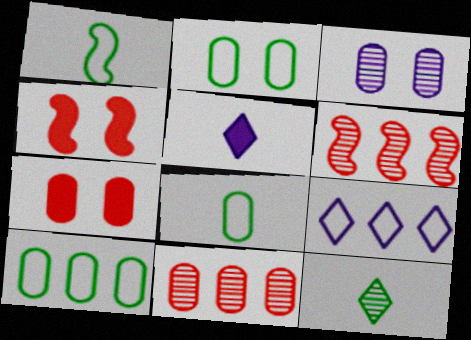[[2, 3, 7], 
[2, 5, 6], 
[2, 8, 10], 
[3, 6, 12]]